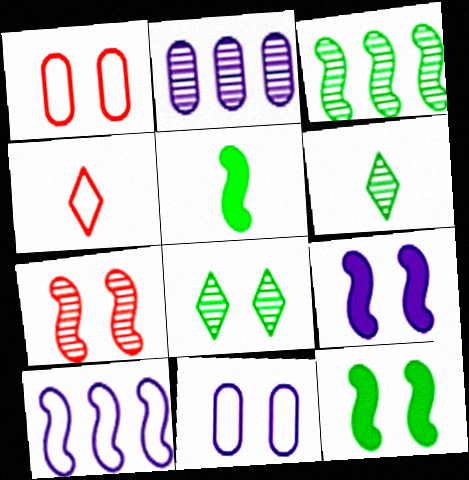[[1, 8, 9], 
[2, 4, 12], 
[2, 6, 7], 
[5, 7, 10]]